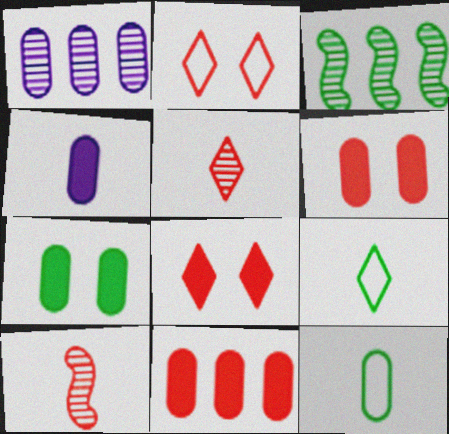[[1, 6, 12], 
[2, 3, 4], 
[2, 10, 11], 
[3, 7, 9], 
[4, 7, 11], 
[4, 9, 10]]